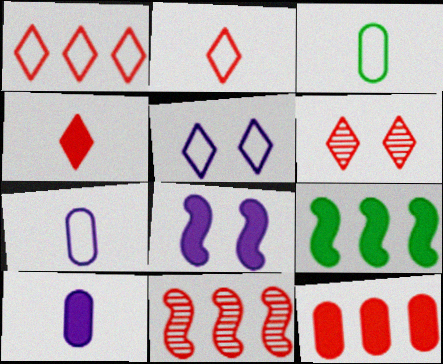[[1, 4, 6], 
[1, 11, 12], 
[6, 7, 9]]